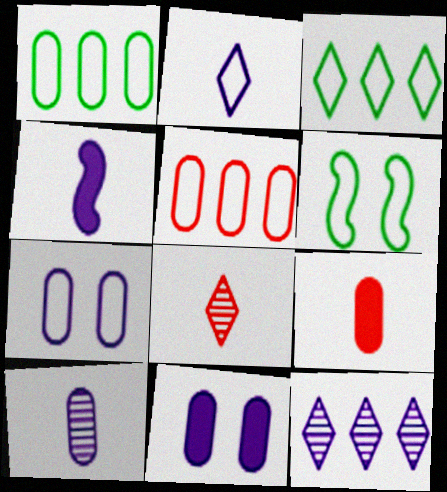[[2, 4, 10], 
[2, 5, 6], 
[4, 7, 12], 
[6, 9, 12]]